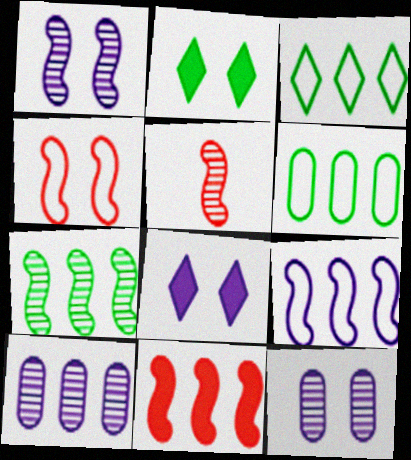[[1, 5, 7], 
[2, 4, 12], 
[3, 10, 11], 
[4, 5, 11], 
[5, 6, 8], 
[7, 9, 11]]